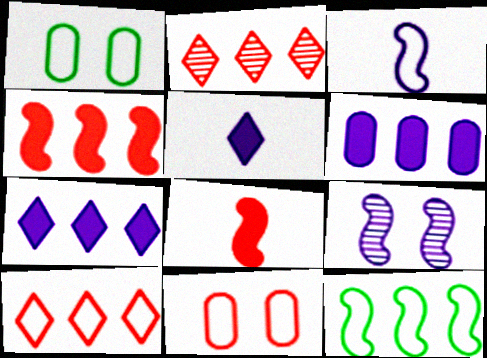[[1, 3, 10], 
[2, 6, 12], 
[2, 8, 11], 
[8, 9, 12]]